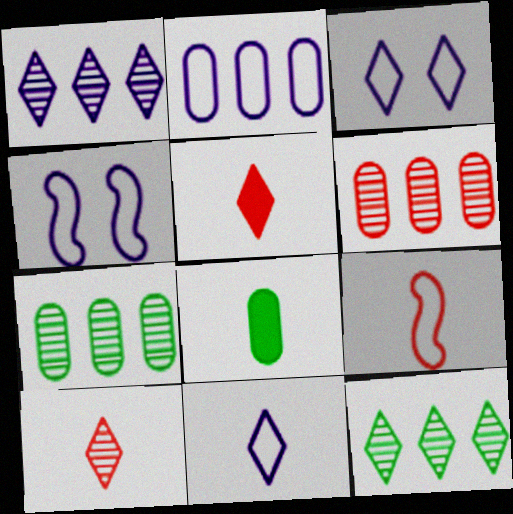[[2, 4, 11], 
[3, 5, 12], 
[4, 5, 7]]